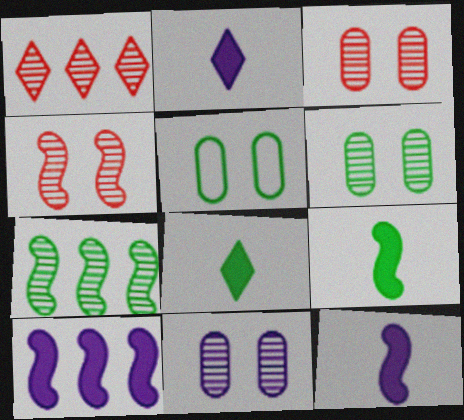[[1, 5, 12], 
[3, 6, 11], 
[5, 7, 8]]